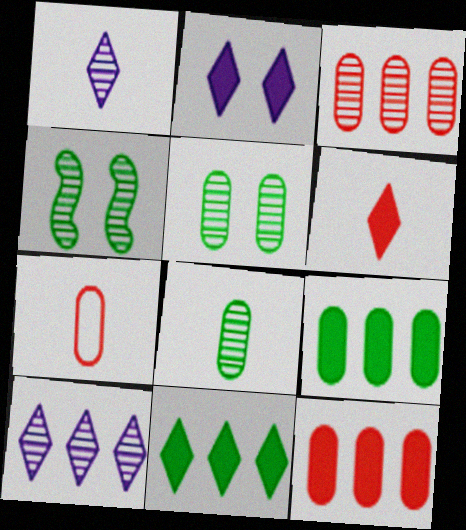[[1, 3, 4], 
[2, 6, 11]]